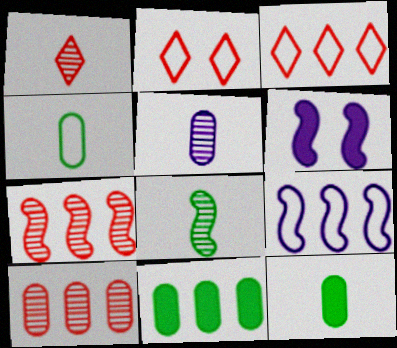[[1, 5, 8], 
[2, 4, 9]]